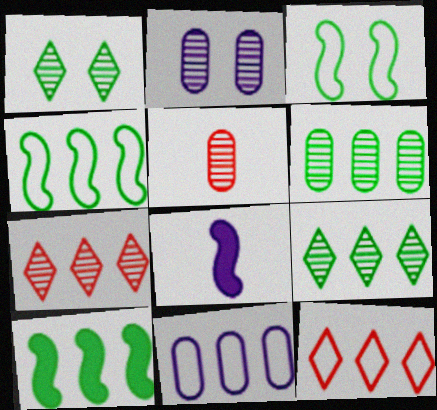[[2, 5, 6], 
[4, 11, 12], 
[7, 10, 11]]